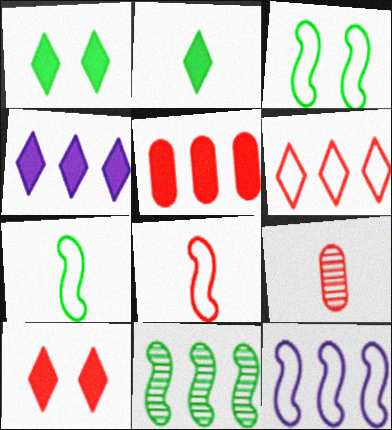[[1, 9, 12], 
[2, 4, 10], 
[3, 4, 9], 
[3, 8, 12]]